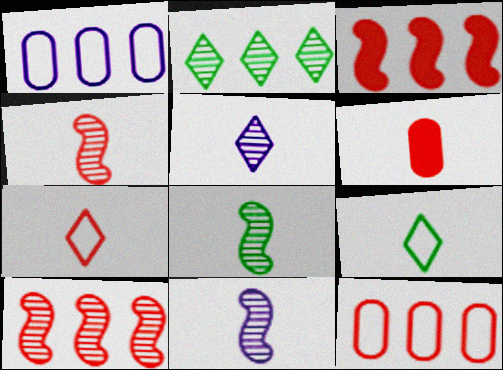[[1, 2, 3], 
[4, 6, 7], 
[4, 8, 11], 
[6, 9, 11]]